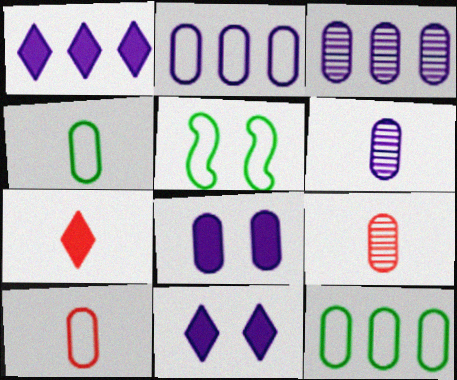[[1, 5, 9], 
[2, 6, 8], 
[3, 5, 7], 
[8, 9, 12]]